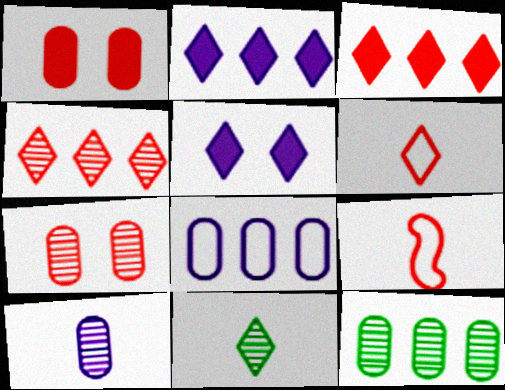[[1, 4, 9], 
[3, 7, 9], 
[5, 9, 12], 
[7, 10, 12]]